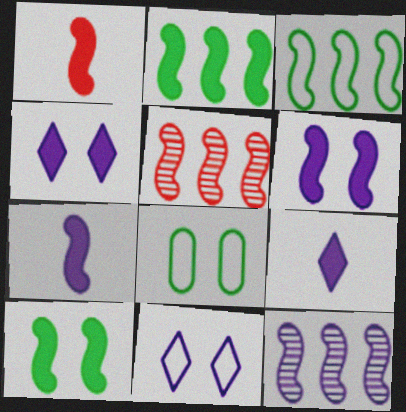[[1, 2, 6], 
[5, 8, 9]]